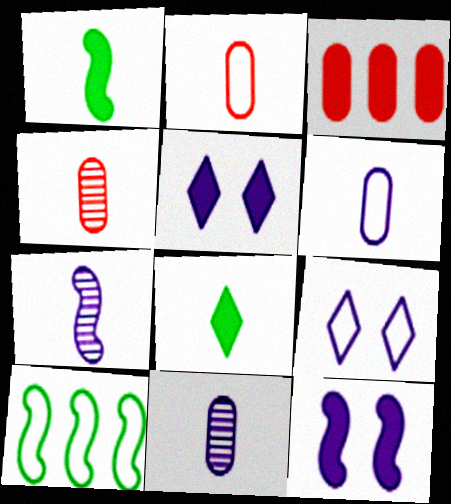[[1, 3, 5], 
[2, 7, 8], 
[2, 9, 10], 
[3, 8, 12], 
[4, 5, 10]]